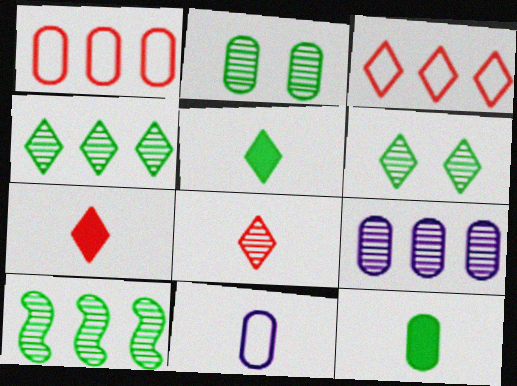[]